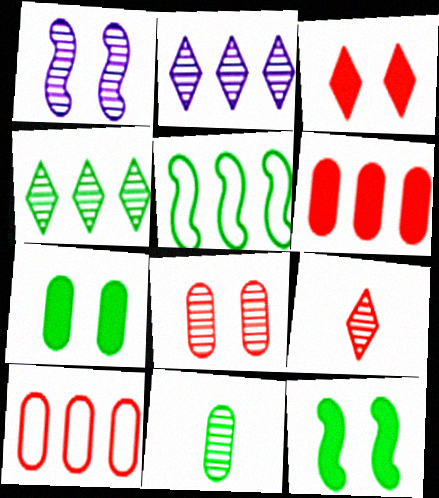[[2, 5, 6]]